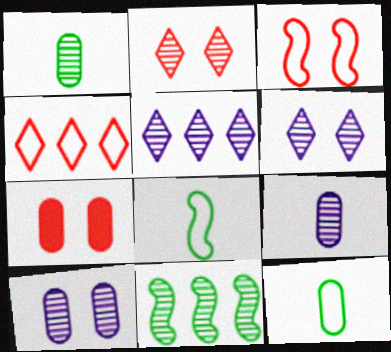[[2, 3, 7], 
[2, 9, 11], 
[5, 7, 8]]